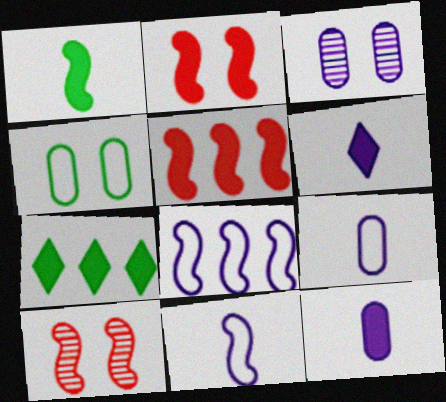[[1, 8, 10], 
[2, 7, 12], 
[3, 6, 8], 
[7, 9, 10]]